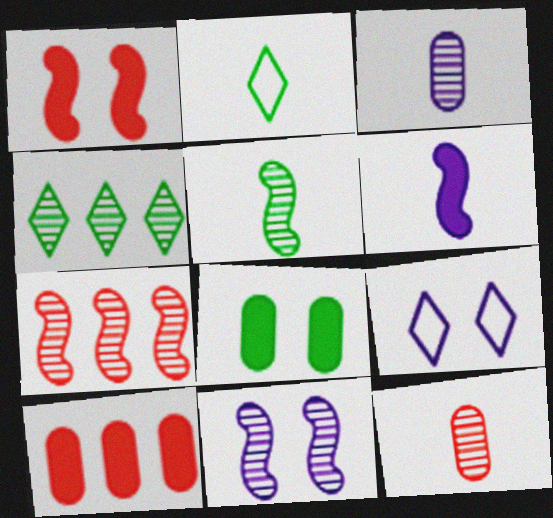[[2, 6, 12], 
[2, 10, 11], 
[4, 11, 12], 
[5, 7, 11], 
[5, 9, 10]]